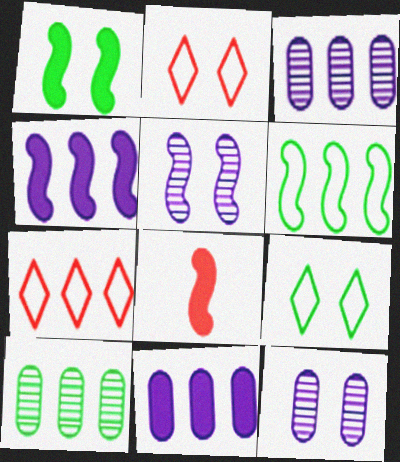[[1, 2, 12], 
[1, 4, 8], 
[3, 8, 9], 
[4, 7, 10], 
[5, 6, 8]]